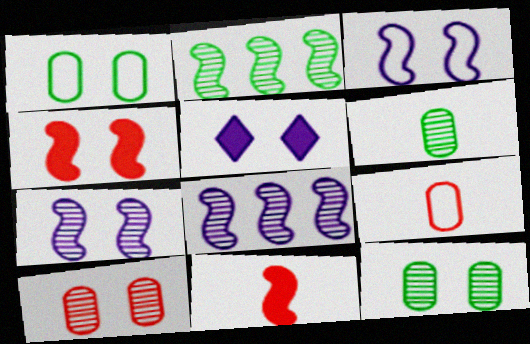[[2, 3, 11], 
[2, 5, 9]]